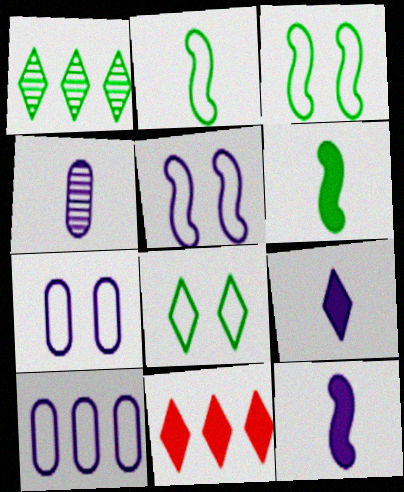[[3, 4, 11]]